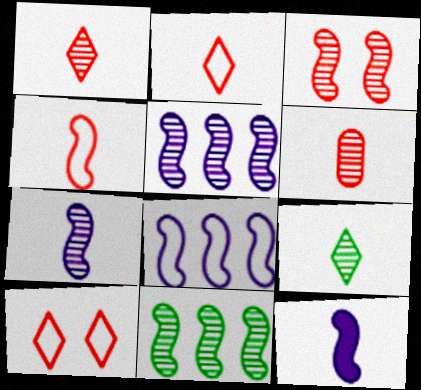[[3, 7, 11], 
[6, 7, 9]]